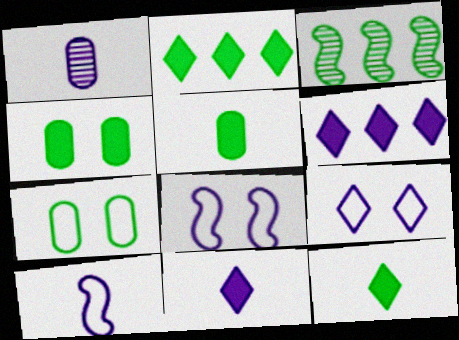[[1, 6, 8], 
[1, 10, 11], 
[3, 7, 12]]